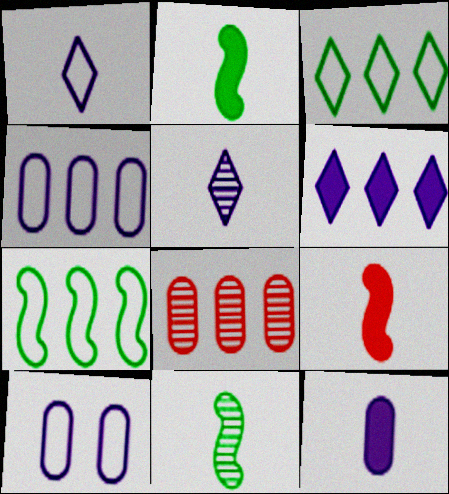[[6, 7, 8]]